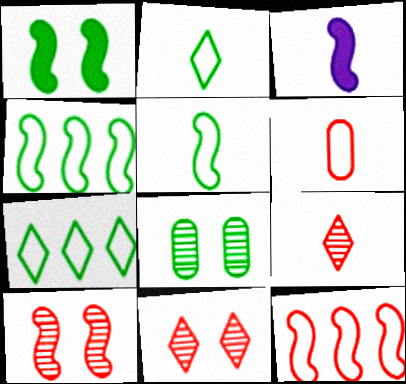[[3, 4, 10]]